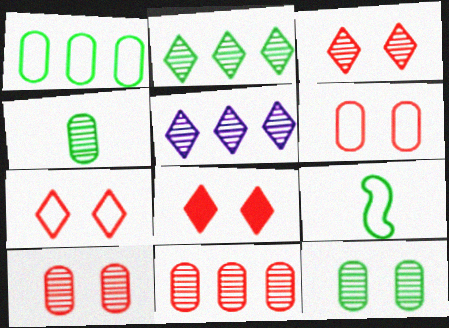[[3, 7, 8]]